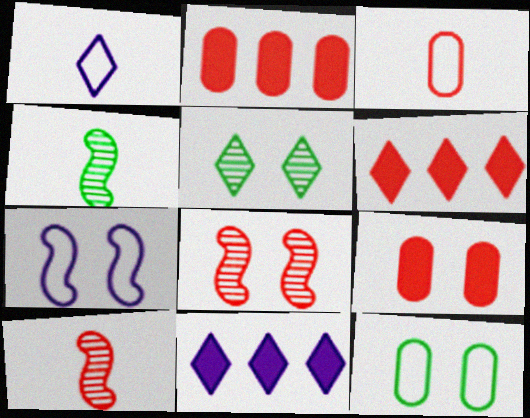[[1, 5, 6], 
[3, 6, 8], 
[5, 7, 9], 
[10, 11, 12]]